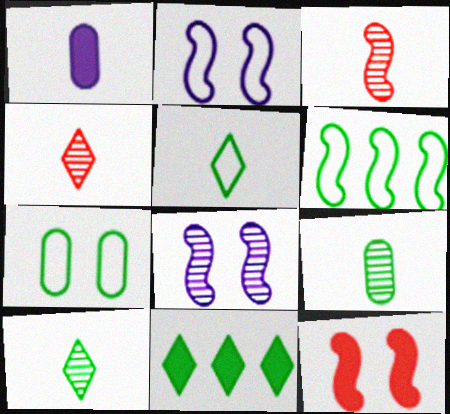[[1, 3, 5], 
[1, 11, 12], 
[5, 6, 7]]